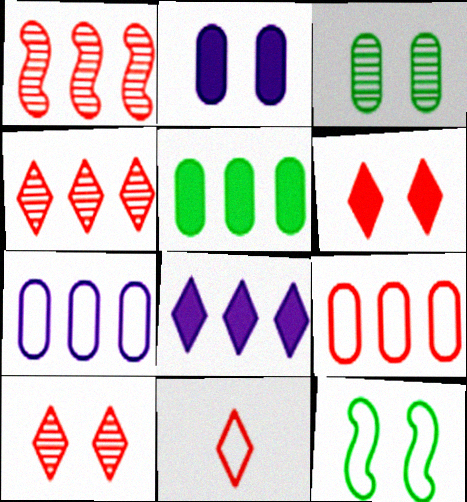[[2, 10, 12], 
[4, 6, 11], 
[7, 11, 12]]